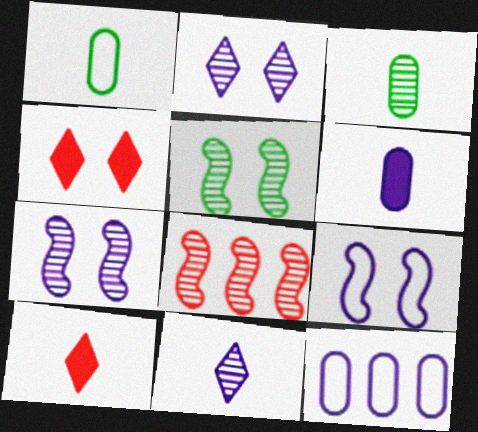[[2, 3, 8], 
[5, 10, 12]]